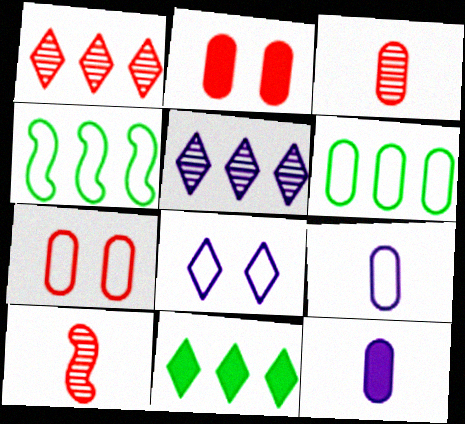[[6, 7, 9]]